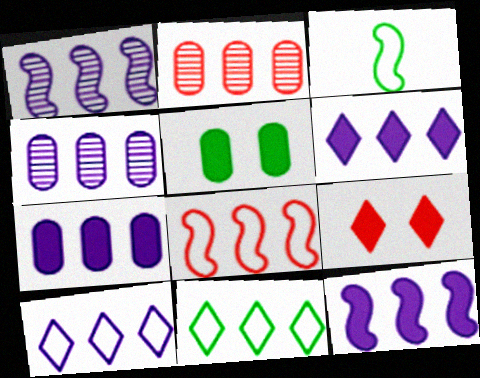[[1, 7, 10], 
[2, 11, 12], 
[3, 4, 9], 
[4, 10, 12], 
[6, 7, 12]]